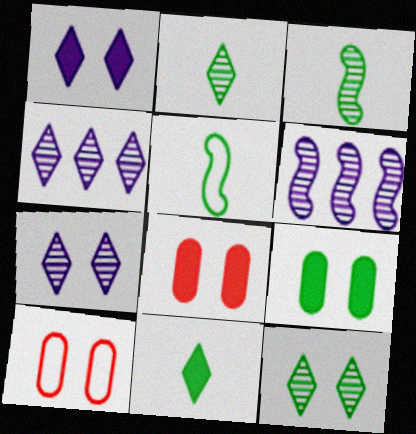[[4, 5, 8], 
[6, 10, 11]]